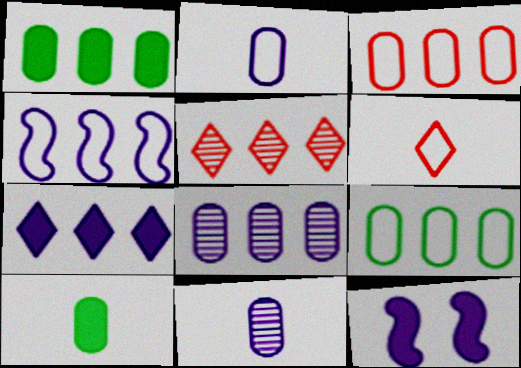[[1, 3, 8], 
[1, 4, 5], 
[4, 7, 8]]